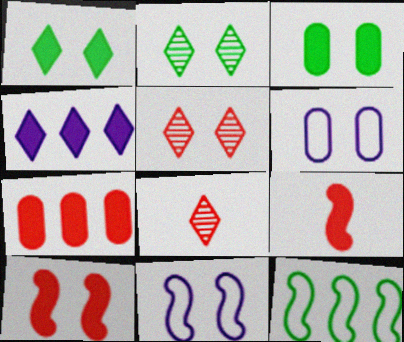[[2, 6, 10], 
[3, 4, 9], 
[3, 5, 11]]